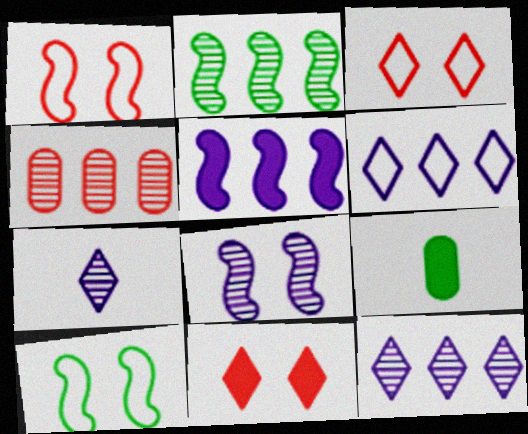[[1, 9, 12], 
[2, 4, 12], 
[5, 9, 11]]